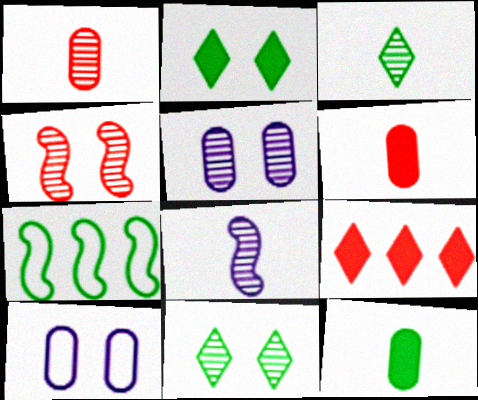[[1, 3, 8], 
[2, 4, 10], 
[4, 5, 11], 
[7, 11, 12]]